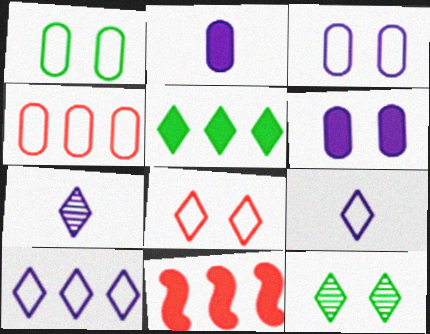[[1, 7, 11], 
[5, 7, 8]]